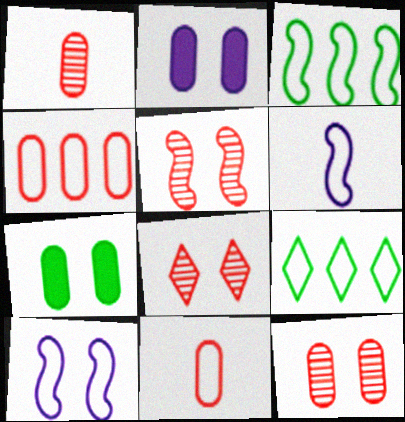[[5, 8, 12], 
[7, 8, 10], 
[9, 10, 11]]